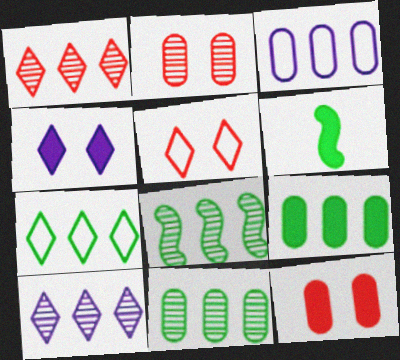[[7, 8, 9]]